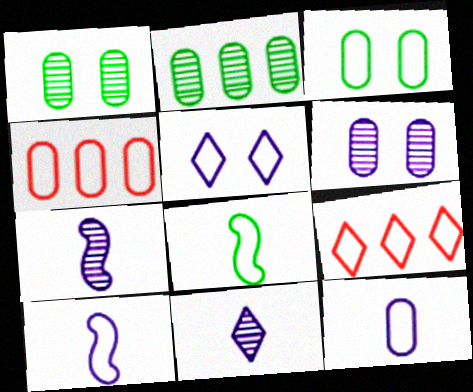[[3, 4, 12], 
[3, 9, 10], 
[4, 5, 8]]